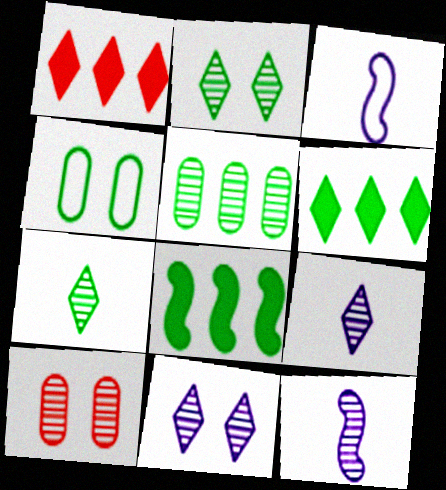[[1, 4, 12], 
[3, 6, 10], 
[4, 7, 8]]